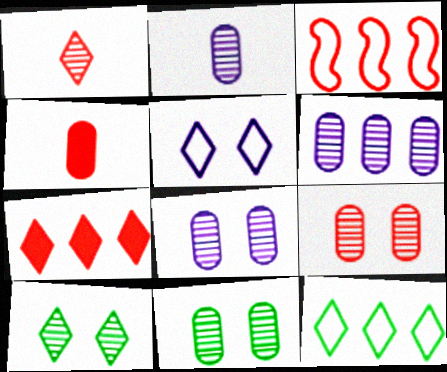[[2, 6, 8], 
[8, 9, 11]]